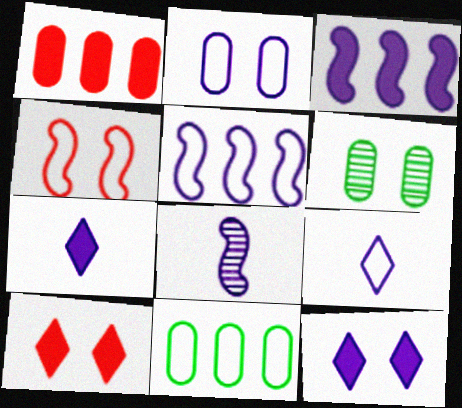[[2, 5, 9], 
[4, 6, 12], 
[4, 9, 11], 
[8, 10, 11]]